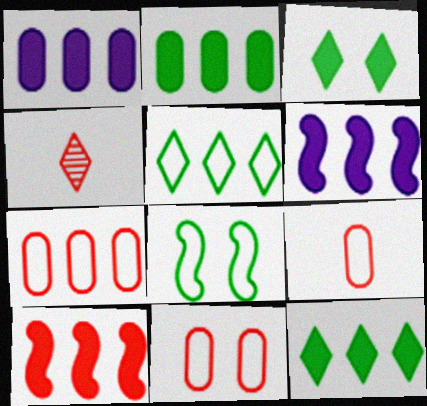[[1, 4, 8], 
[1, 10, 12], 
[4, 10, 11], 
[7, 9, 11]]